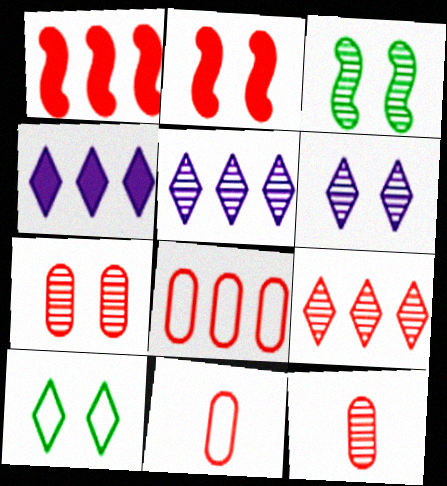[[1, 8, 9], 
[2, 9, 11], 
[3, 4, 11], 
[3, 5, 12], 
[3, 6, 7]]